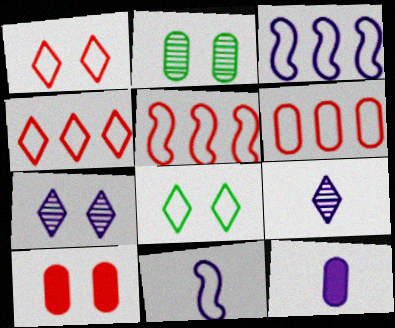[[2, 6, 12], 
[3, 7, 12], 
[4, 5, 6], 
[6, 8, 11], 
[9, 11, 12]]